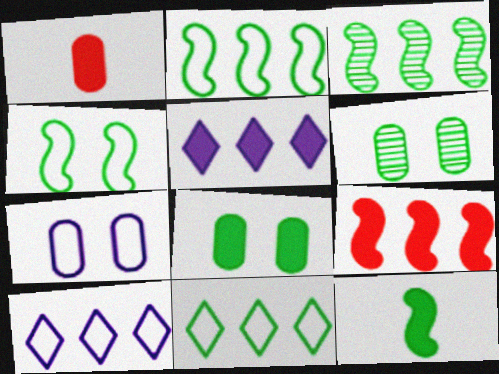[[3, 4, 12], 
[6, 11, 12]]